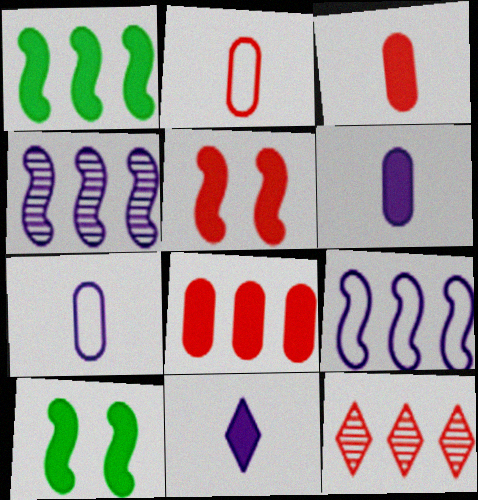[[2, 5, 12], 
[7, 10, 12], 
[8, 10, 11]]